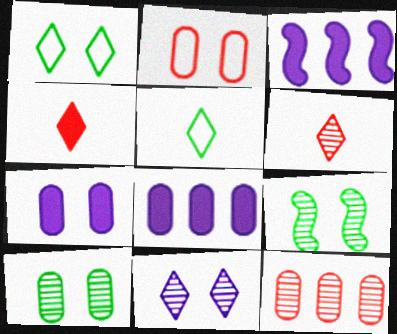[[2, 7, 10]]